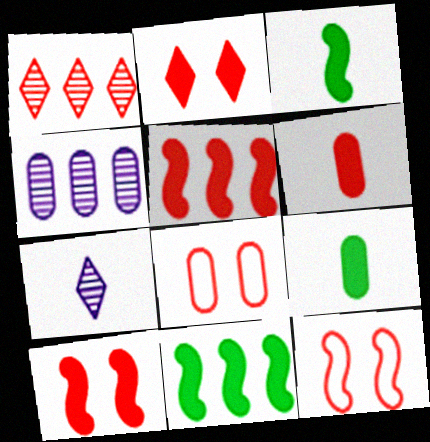[[1, 6, 12], 
[2, 5, 6], 
[4, 8, 9], 
[7, 8, 11]]